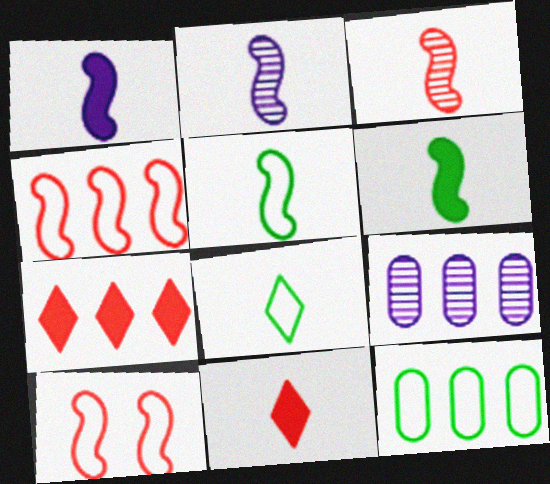[[1, 3, 5]]